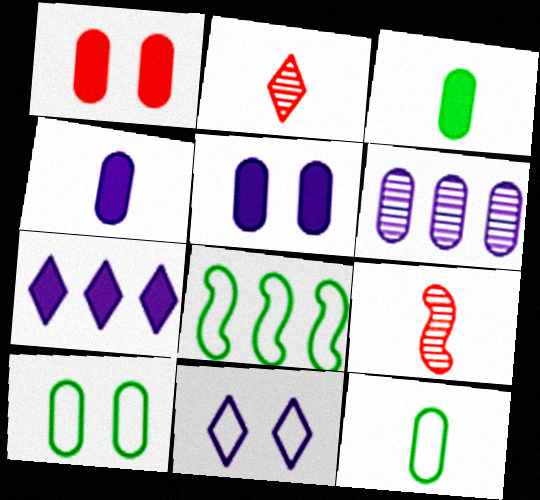[[1, 6, 12], 
[2, 5, 8], 
[7, 9, 10]]